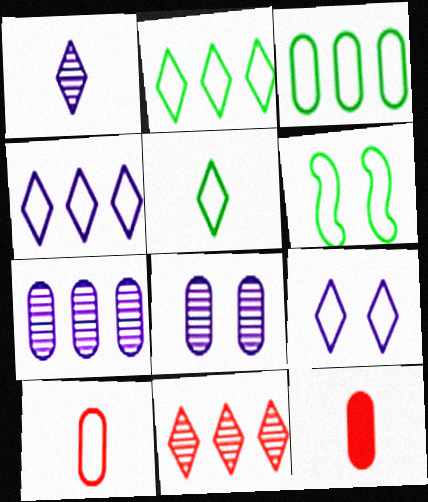[[3, 5, 6], 
[3, 8, 12], 
[4, 6, 10]]